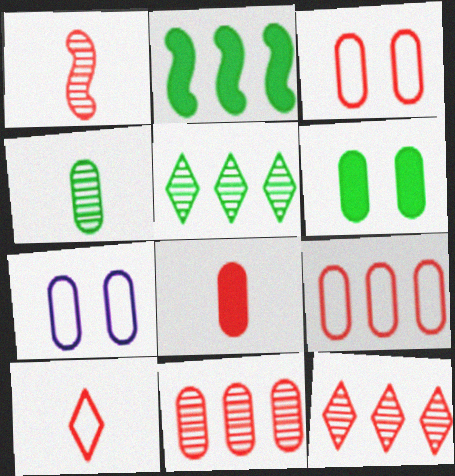[[1, 8, 10], 
[3, 8, 11]]